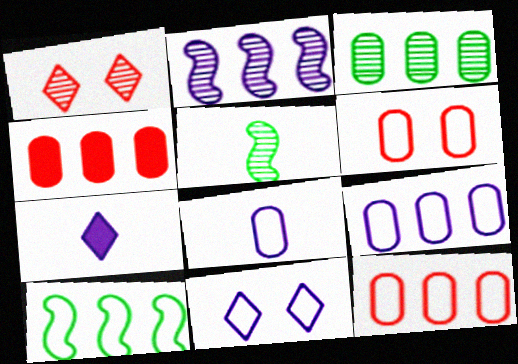[[3, 4, 9], 
[4, 5, 11]]